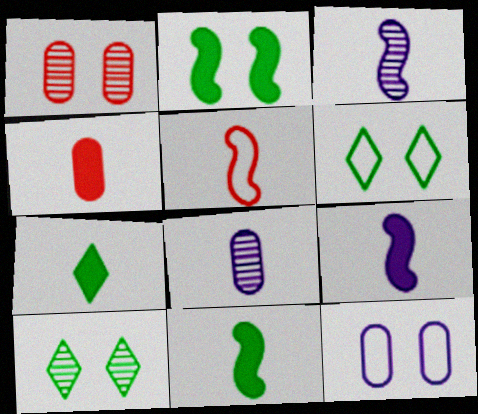[[3, 5, 11], 
[4, 7, 9], 
[5, 7, 8]]